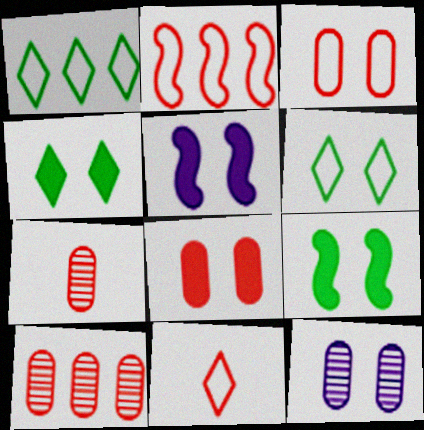[[1, 5, 7], 
[2, 3, 11], 
[4, 5, 8]]